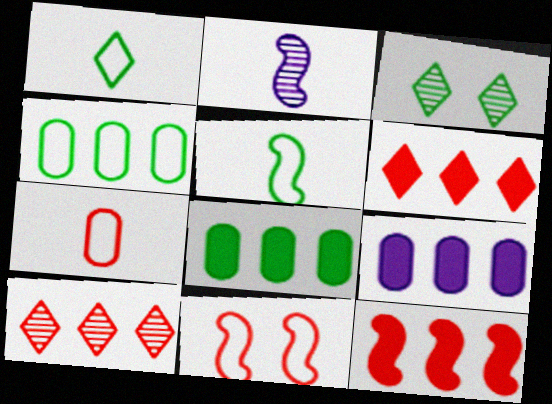[[3, 5, 8]]